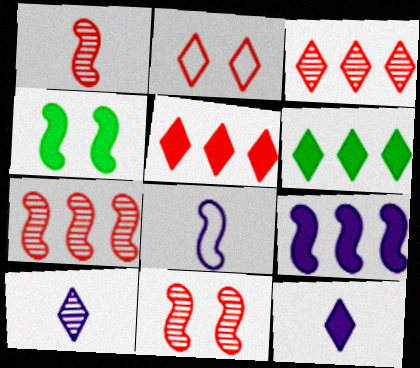[[1, 7, 11], 
[2, 6, 10], 
[4, 7, 8]]